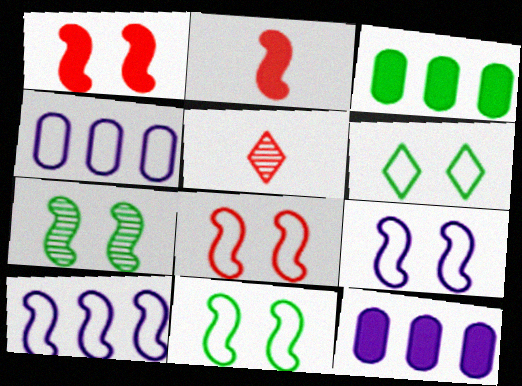[[1, 7, 9], 
[2, 7, 10], 
[3, 5, 9], 
[5, 11, 12], 
[8, 9, 11]]